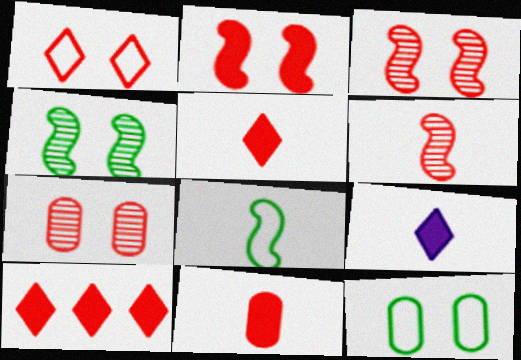[[1, 2, 7], 
[2, 10, 11]]